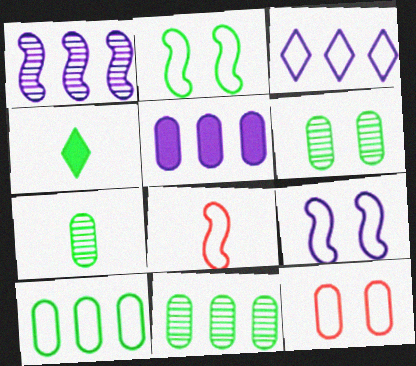[[1, 3, 5], 
[1, 4, 12], 
[2, 4, 11], 
[5, 7, 12], 
[6, 7, 11]]